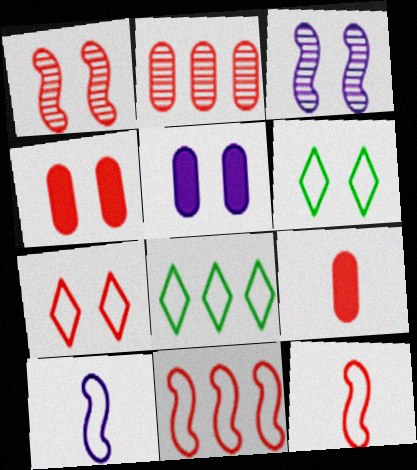[[1, 4, 7], 
[1, 5, 6], 
[3, 4, 6], 
[3, 8, 9]]